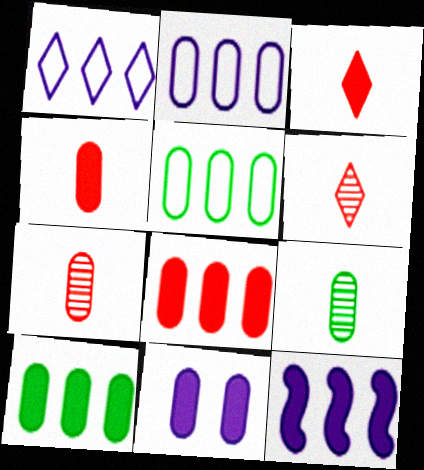[[4, 10, 11], 
[5, 7, 11]]